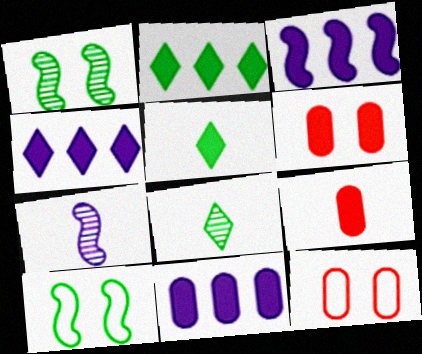[[2, 7, 12], 
[3, 4, 11], 
[3, 5, 6], 
[3, 8, 12]]